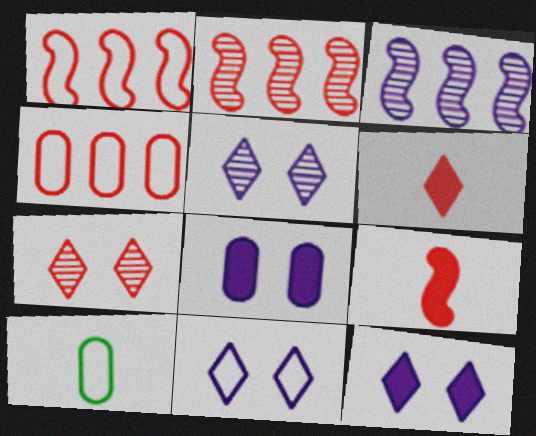[[1, 10, 11], 
[2, 10, 12], 
[4, 7, 9], 
[5, 11, 12]]